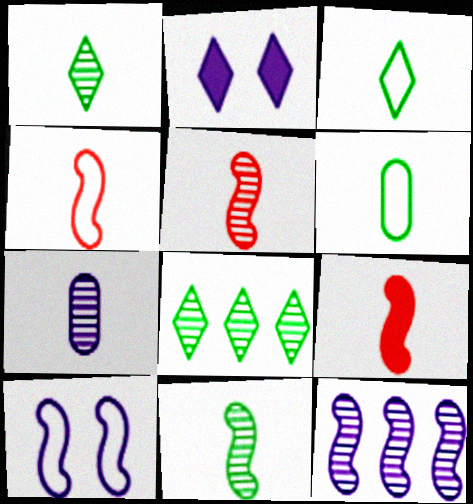[[1, 5, 7], 
[3, 7, 9], 
[4, 5, 9]]